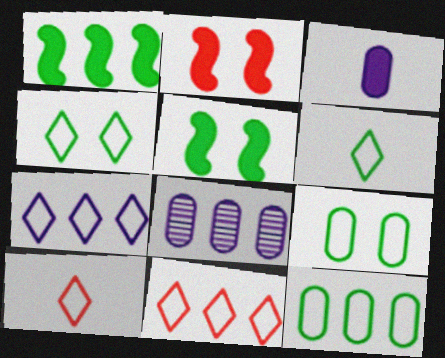[[1, 8, 11], 
[2, 6, 8], 
[4, 7, 10], 
[5, 8, 10]]